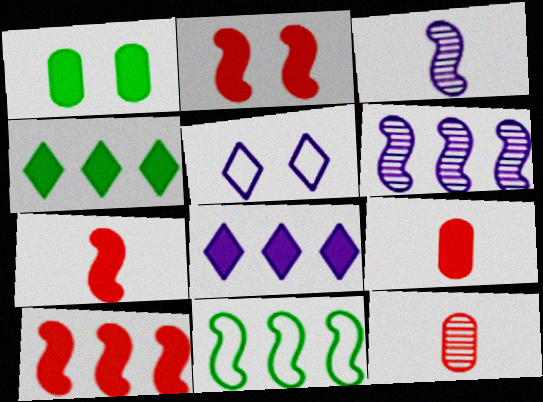[[1, 7, 8], 
[2, 3, 11], 
[2, 7, 10], 
[6, 10, 11]]